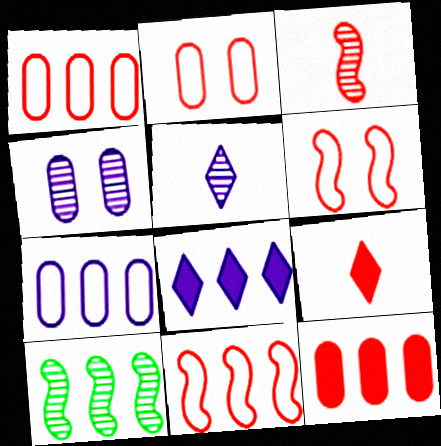[[1, 8, 10]]